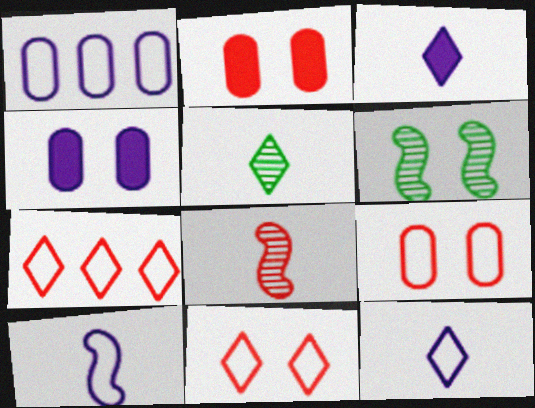[[2, 7, 8], 
[4, 6, 11]]